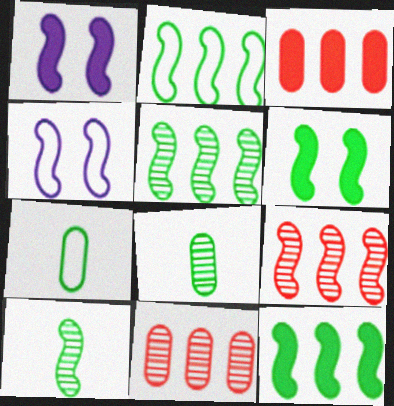[[2, 5, 12], 
[2, 6, 10]]